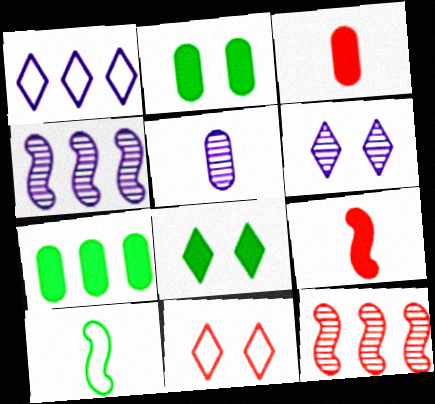[[1, 7, 12], 
[3, 11, 12], 
[4, 5, 6], 
[6, 8, 11]]